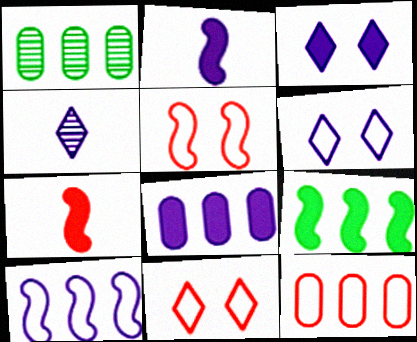[[1, 2, 11], 
[1, 6, 7], 
[1, 8, 12], 
[2, 3, 8]]